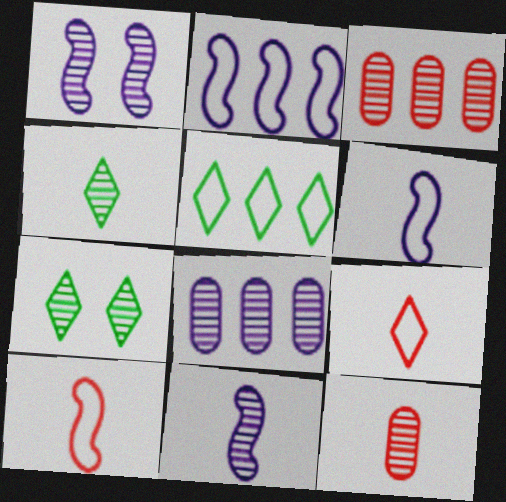[[1, 3, 4], 
[3, 7, 11], 
[4, 11, 12]]